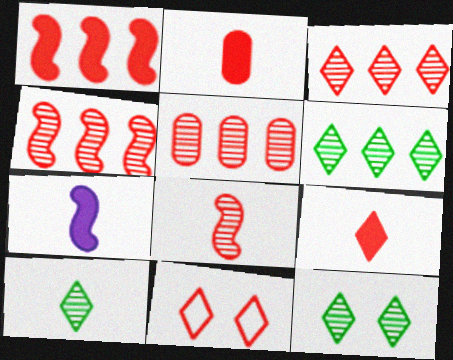[[2, 4, 11], 
[3, 4, 5], 
[3, 9, 11], 
[6, 10, 12]]